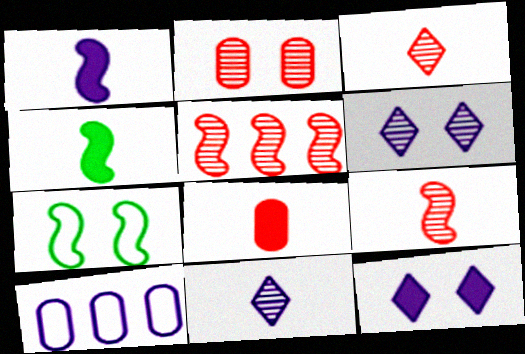[[1, 5, 7], 
[1, 6, 10], 
[2, 3, 5], 
[2, 7, 12]]